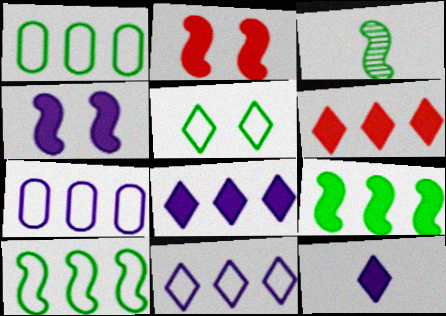[]